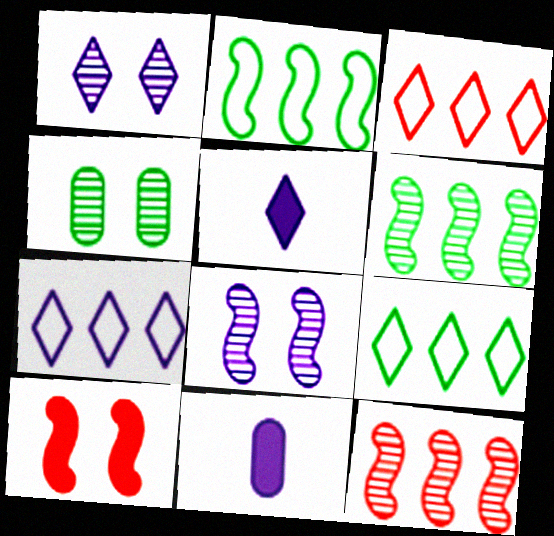[[1, 5, 7], 
[3, 7, 9], 
[7, 8, 11]]